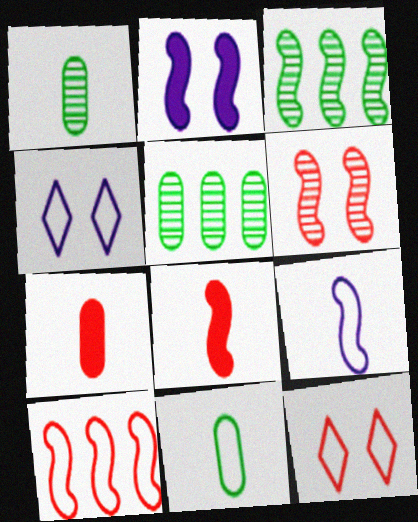[[3, 4, 7], 
[4, 5, 8], 
[4, 10, 11], 
[6, 8, 10]]